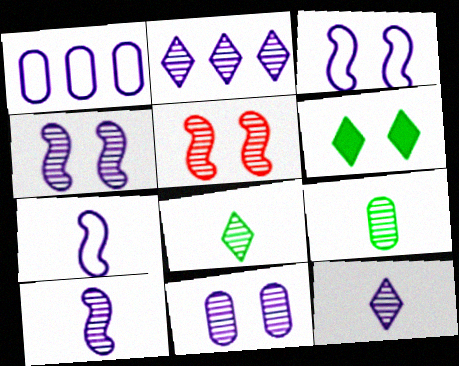[[2, 5, 9], 
[2, 10, 11]]